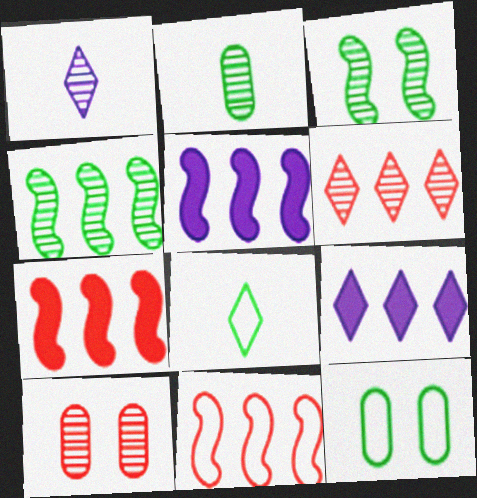[[1, 4, 10], 
[1, 7, 12], 
[4, 5, 11], 
[5, 8, 10]]